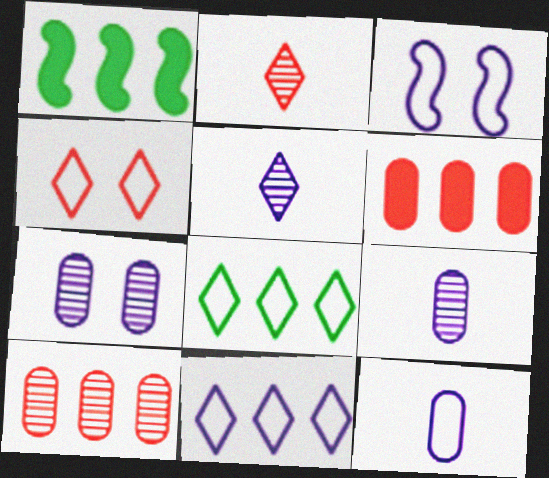[[1, 4, 9], 
[1, 10, 11], 
[3, 11, 12]]